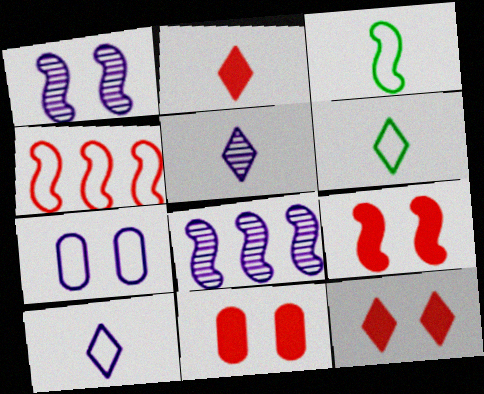[[2, 5, 6], 
[3, 8, 9], 
[4, 6, 7], 
[6, 8, 11], 
[9, 11, 12]]